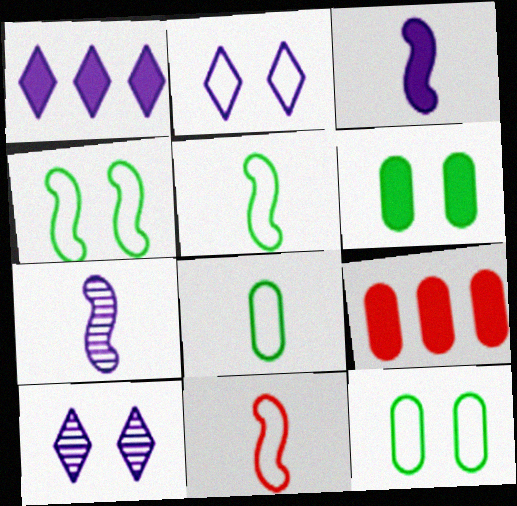[[5, 9, 10]]